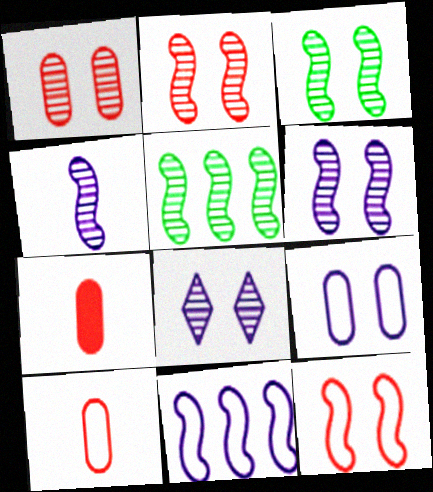[[1, 3, 8], 
[2, 3, 6], 
[2, 4, 5]]